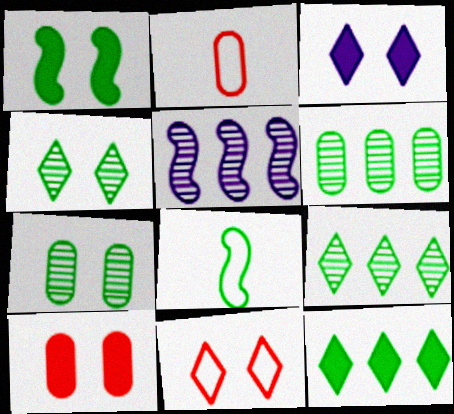[[1, 3, 10], 
[3, 4, 11], 
[7, 8, 12]]